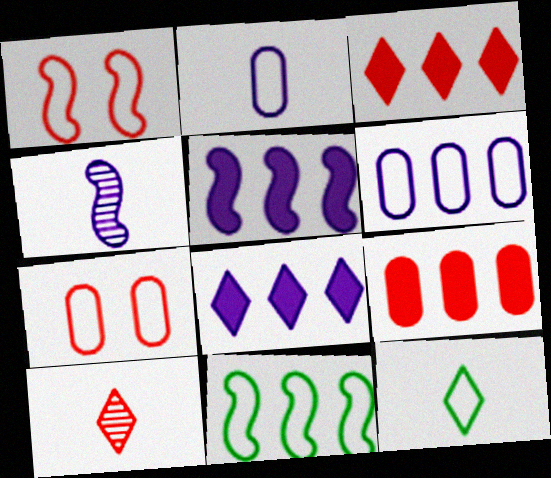[[1, 6, 12], 
[1, 9, 10]]